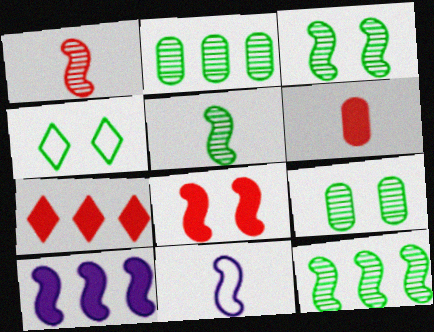[[3, 5, 12], 
[6, 7, 8], 
[7, 9, 11], 
[8, 11, 12]]